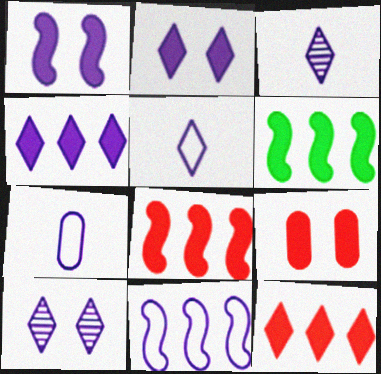[[4, 5, 10]]